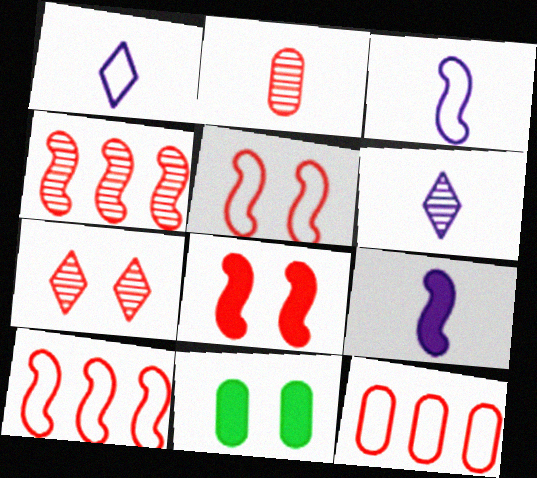[[1, 4, 11], 
[2, 4, 7], 
[6, 10, 11]]